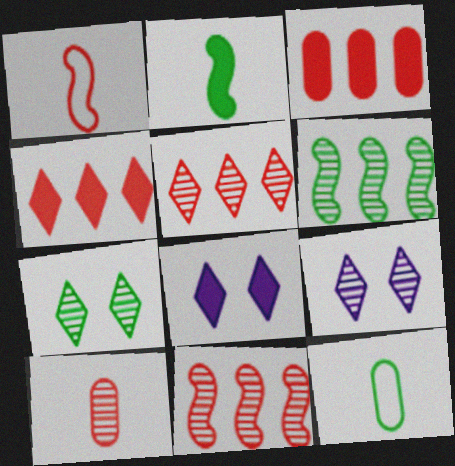[[2, 3, 8], 
[6, 9, 10], 
[8, 11, 12]]